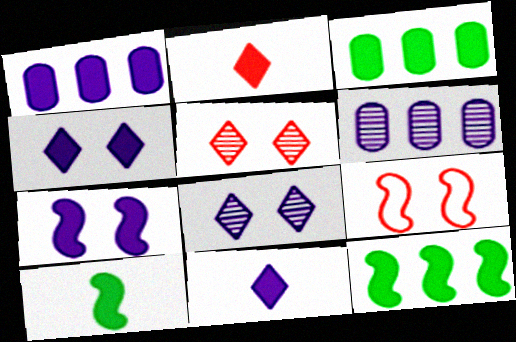[[1, 7, 11], 
[2, 3, 7]]